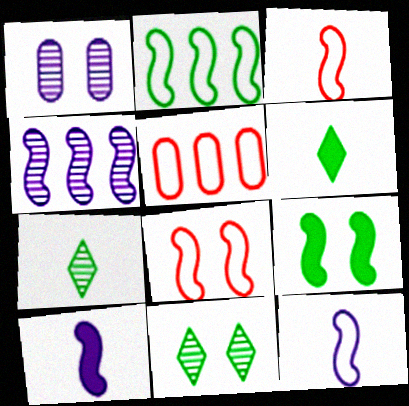[[2, 8, 12], 
[3, 4, 9], 
[5, 10, 11]]